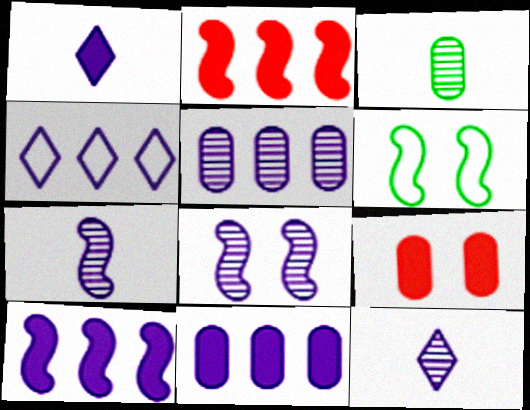[[2, 6, 7], 
[4, 5, 10], 
[5, 8, 12]]